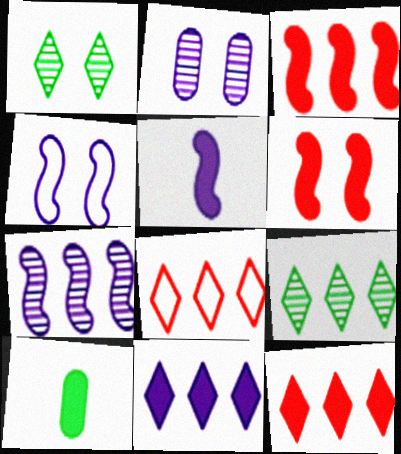[[4, 5, 7], 
[6, 10, 11], 
[8, 9, 11]]